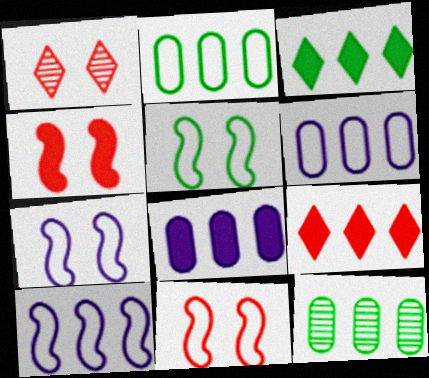[[5, 7, 11], 
[9, 10, 12]]